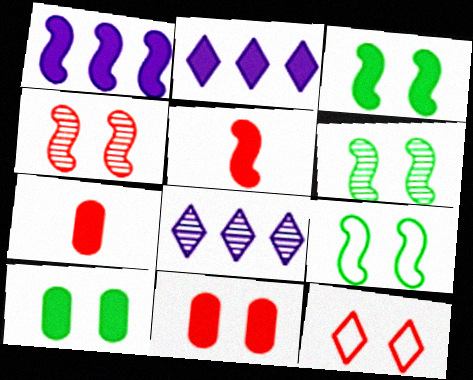[[1, 3, 5], 
[2, 3, 7], 
[2, 5, 10], 
[3, 6, 9], 
[4, 11, 12], 
[7, 8, 9]]